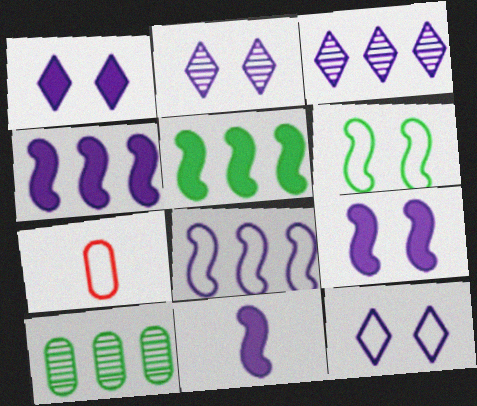[[1, 2, 12], 
[2, 5, 7], 
[4, 9, 11]]